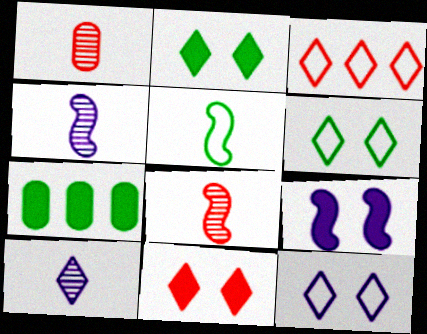[[2, 3, 10], 
[7, 8, 12]]